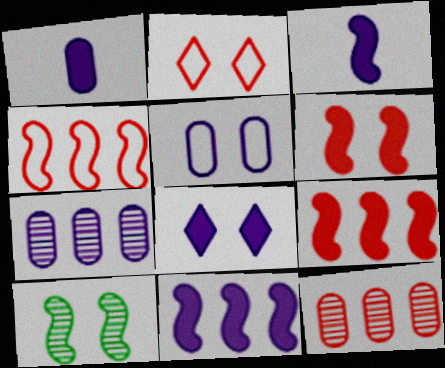[[1, 5, 7], 
[1, 8, 11], 
[3, 4, 10]]